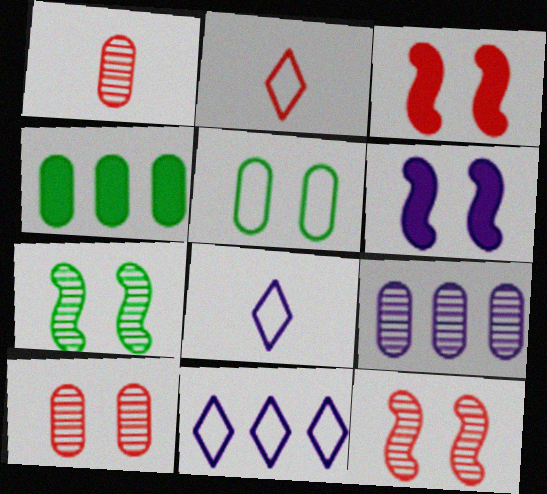[[4, 8, 12], 
[6, 8, 9]]